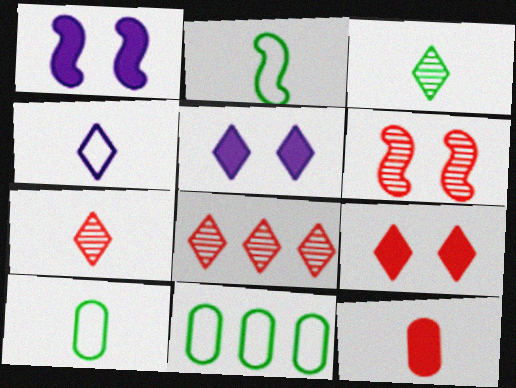[[1, 7, 11], 
[1, 8, 10]]